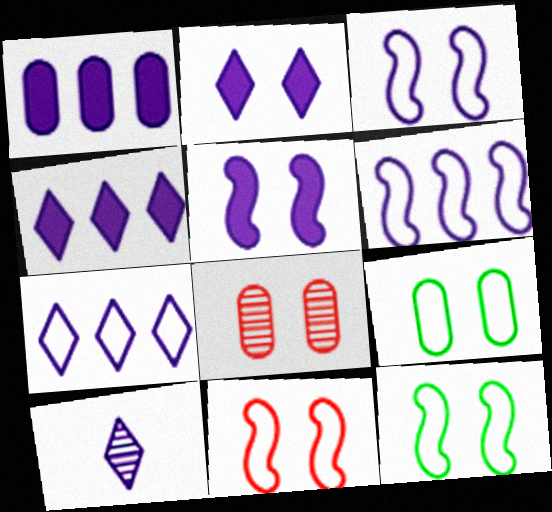[[1, 3, 10], 
[2, 7, 10], 
[2, 8, 12], 
[3, 11, 12]]